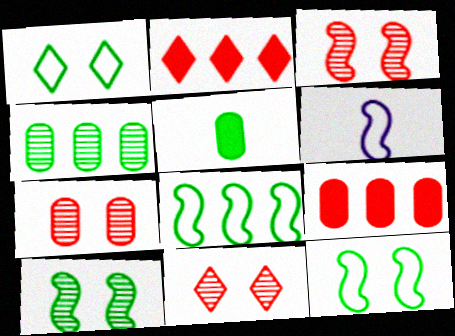[[3, 7, 11]]